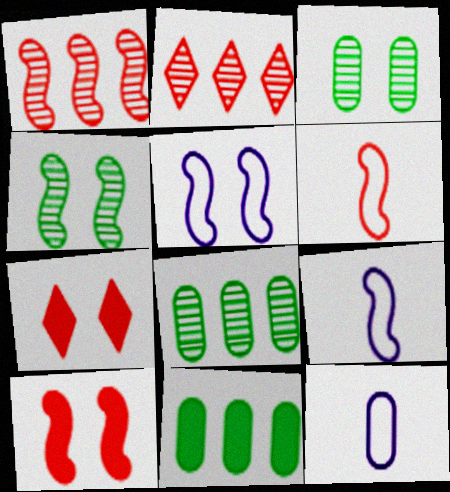[[1, 6, 10], 
[3, 5, 7], 
[4, 5, 10], 
[7, 8, 9]]